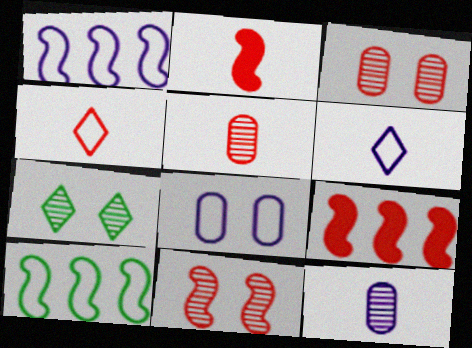[[1, 6, 8], 
[2, 4, 5], 
[3, 4, 9], 
[4, 8, 10]]